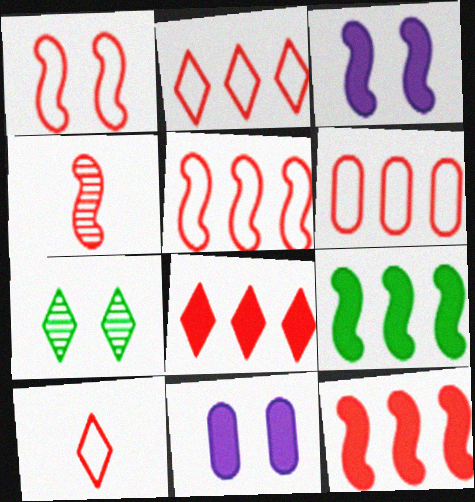[[1, 4, 12], 
[1, 6, 10], 
[1, 7, 11], 
[2, 5, 6]]